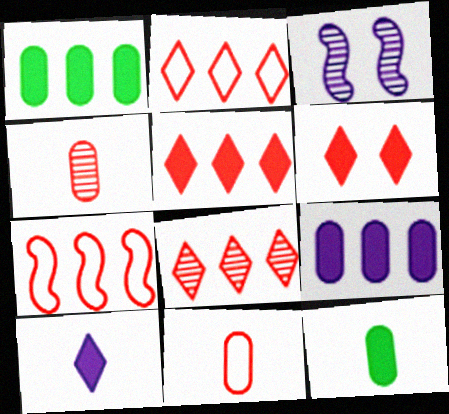[[2, 3, 12], 
[2, 5, 8], 
[4, 6, 7]]